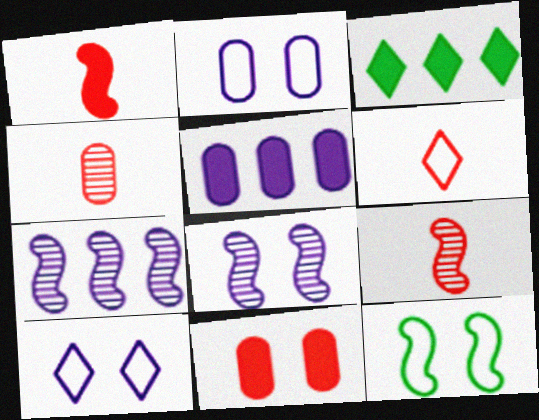[[1, 4, 6], 
[1, 7, 12], 
[2, 3, 9]]